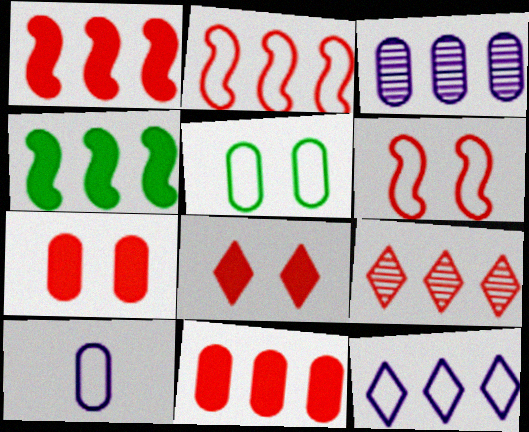[[2, 9, 11]]